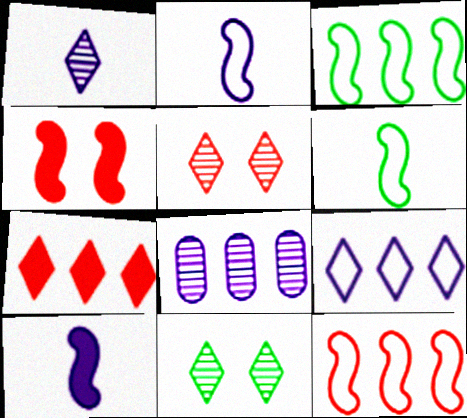[[3, 7, 8]]